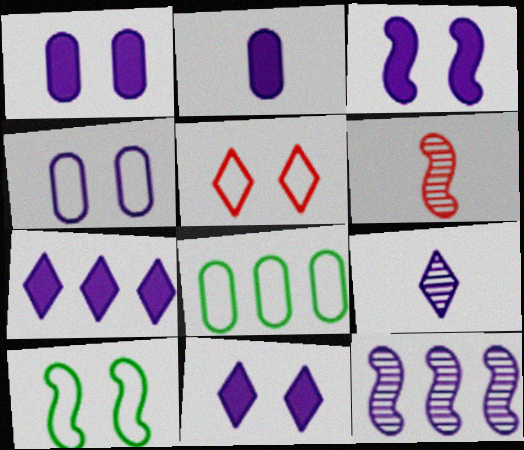[[1, 3, 11], 
[2, 3, 7], 
[4, 5, 10], 
[6, 8, 11]]